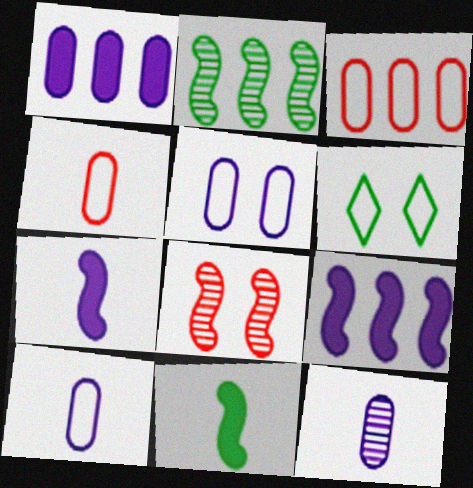[[1, 5, 12]]